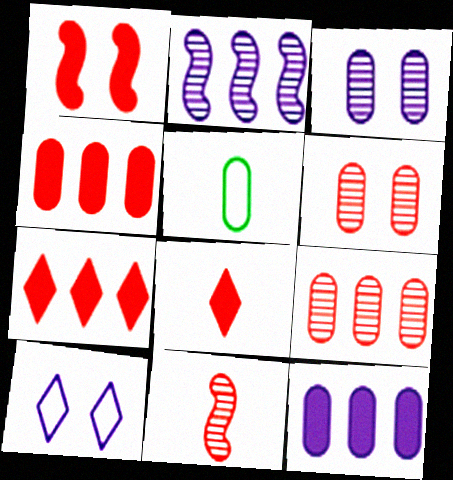[[1, 4, 8], 
[3, 4, 5], 
[5, 6, 12]]